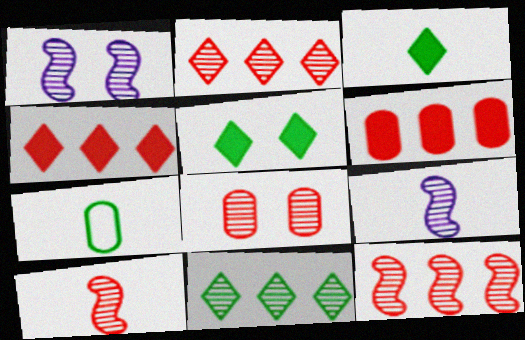[[1, 4, 7], 
[2, 8, 10], 
[8, 9, 11]]